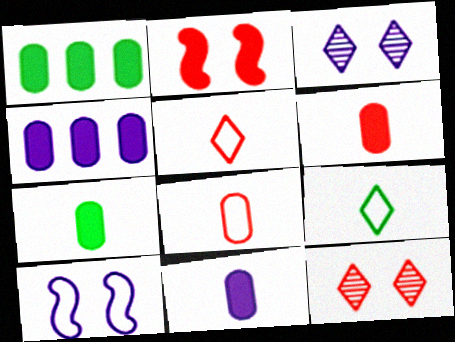[[6, 7, 11]]